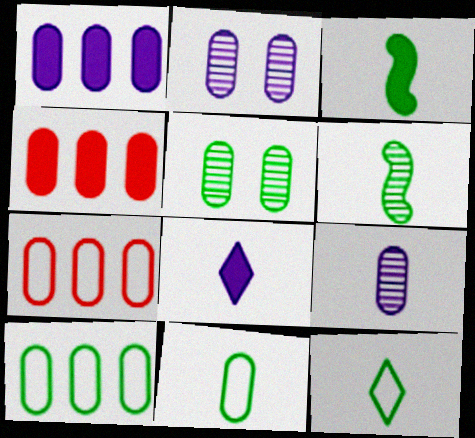[[2, 4, 11]]